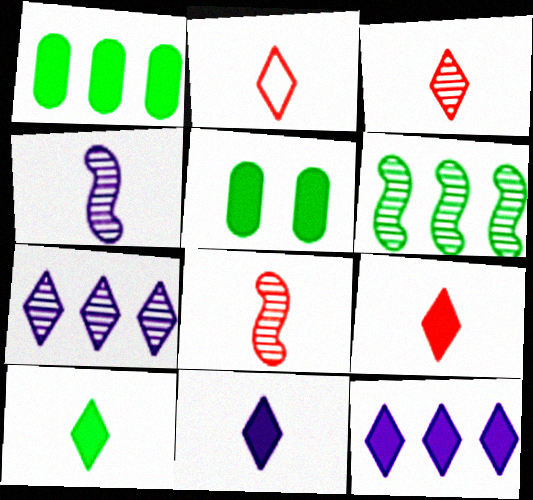[[2, 3, 9], 
[9, 10, 11]]